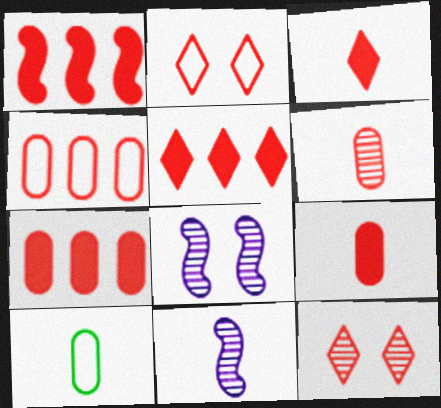[[1, 2, 6], 
[1, 5, 7], 
[3, 10, 11], 
[5, 8, 10]]